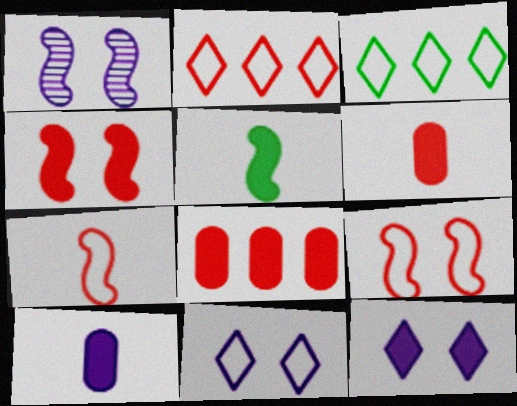[[1, 3, 6], 
[5, 8, 12]]